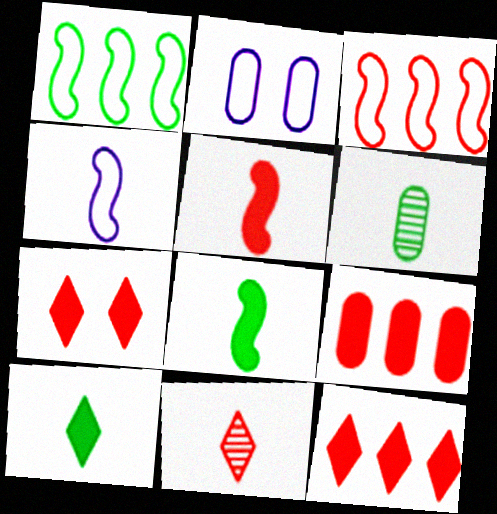[[2, 6, 9], 
[5, 7, 9]]